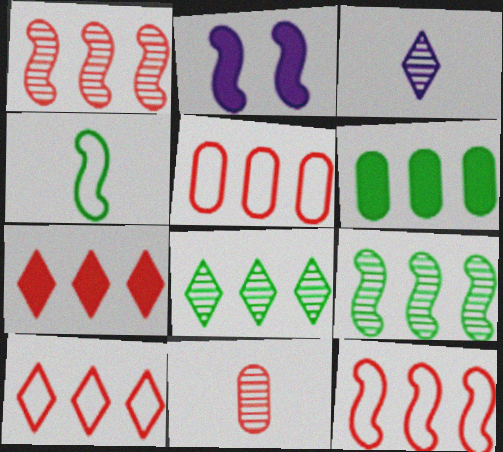[[1, 2, 4], 
[1, 5, 7], 
[5, 10, 12]]